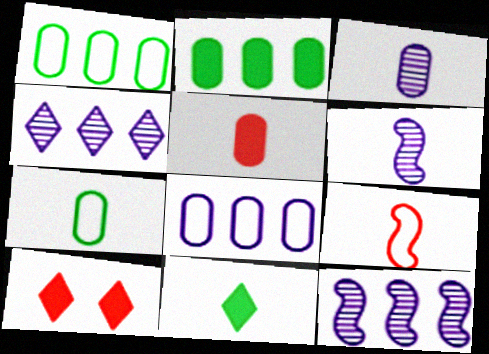[[1, 6, 10], 
[3, 5, 7], 
[3, 9, 11], 
[7, 10, 12]]